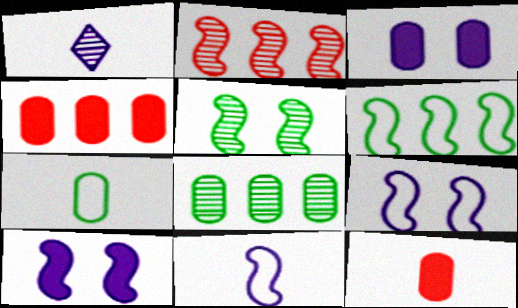[]